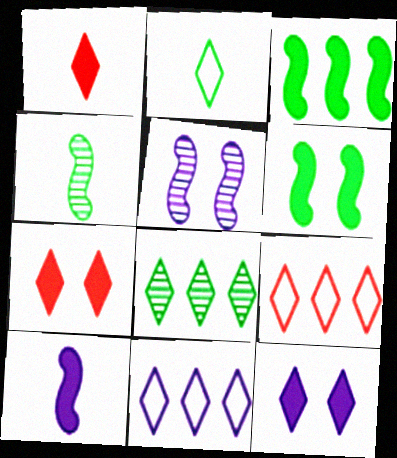[]